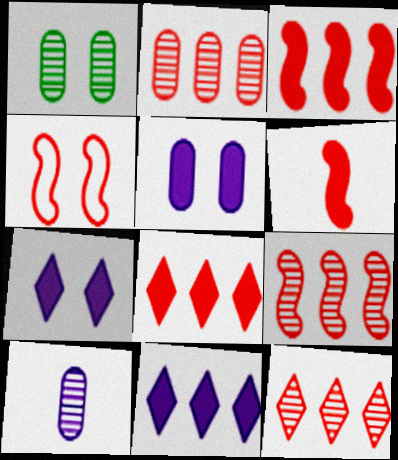[[1, 2, 10], 
[1, 4, 7], 
[2, 9, 12], 
[4, 6, 9]]